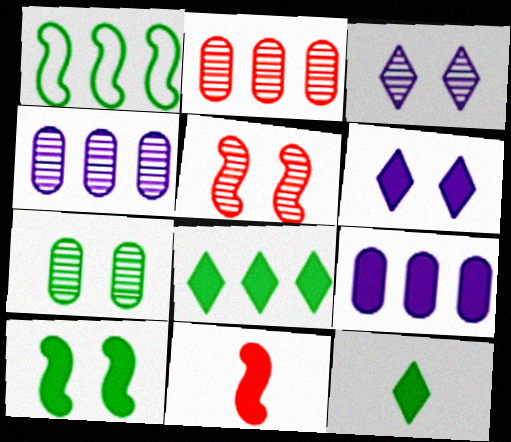[[1, 7, 12], 
[3, 5, 7]]